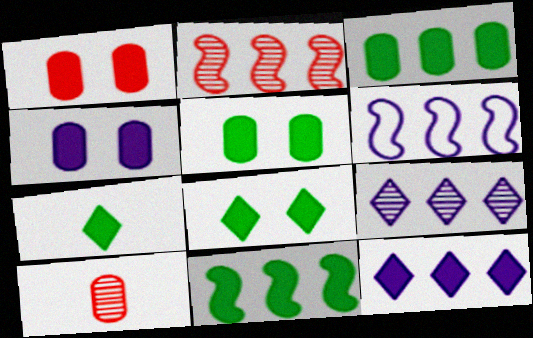[[1, 4, 5], 
[2, 6, 11], 
[5, 7, 11], 
[6, 8, 10]]